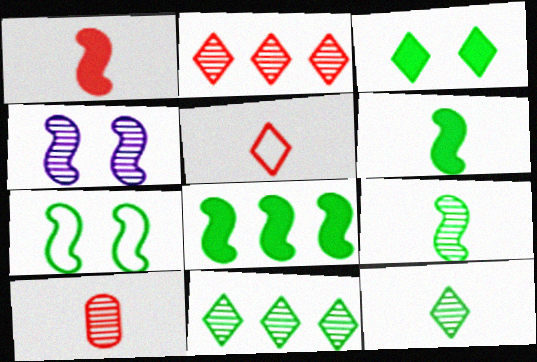[[1, 5, 10], 
[4, 10, 11], 
[7, 8, 9]]